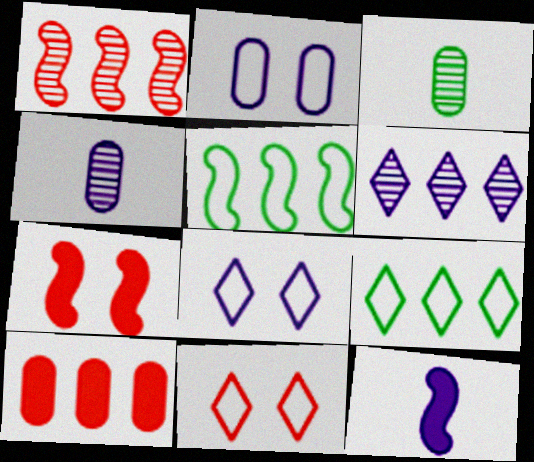[[2, 3, 10], 
[2, 6, 12], 
[4, 7, 9], 
[5, 6, 10]]